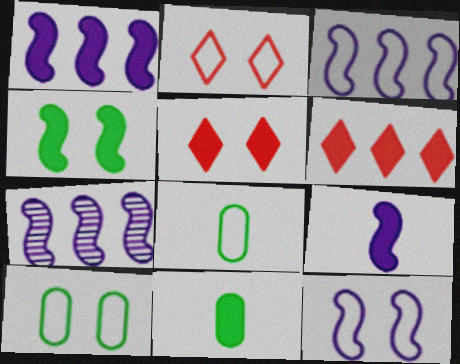[[1, 3, 7], 
[1, 5, 11], 
[2, 3, 8], 
[2, 7, 11], 
[2, 10, 12], 
[5, 7, 8], 
[7, 9, 12]]